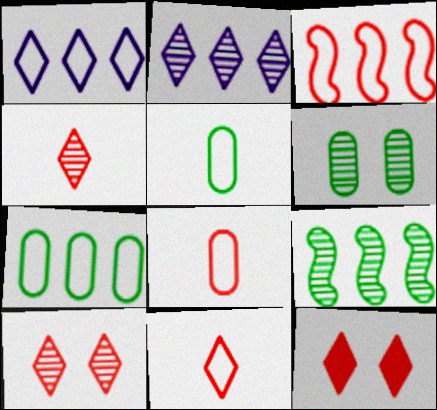[[1, 3, 7]]